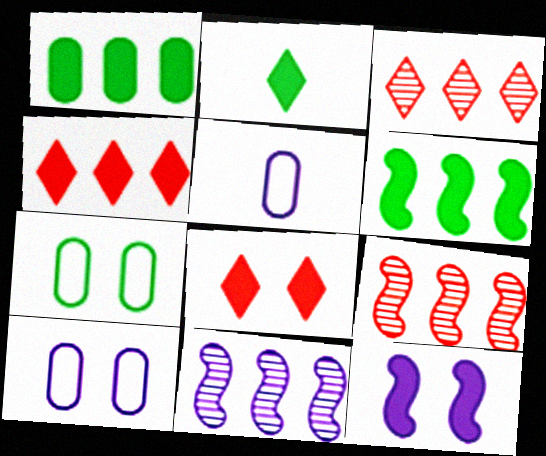[[2, 9, 10]]